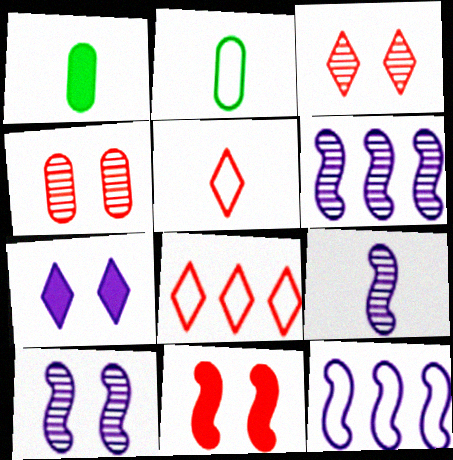[[1, 3, 12], 
[1, 5, 9], 
[1, 8, 10], 
[6, 9, 10]]